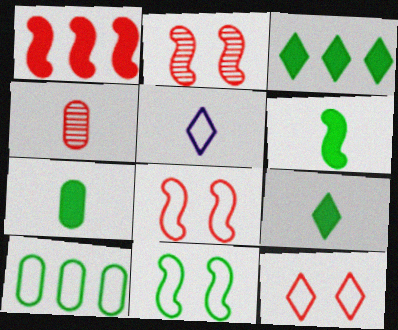[[1, 4, 12], 
[4, 5, 6], 
[5, 8, 10], 
[6, 7, 9]]